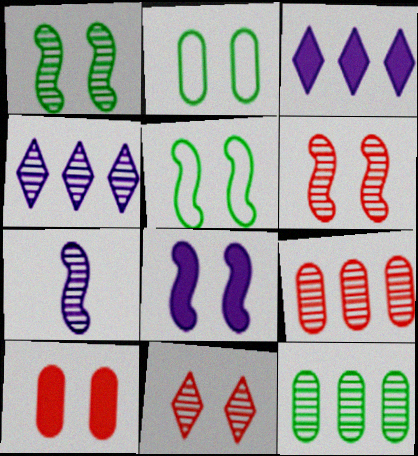[[2, 8, 11], 
[5, 6, 8], 
[7, 11, 12]]